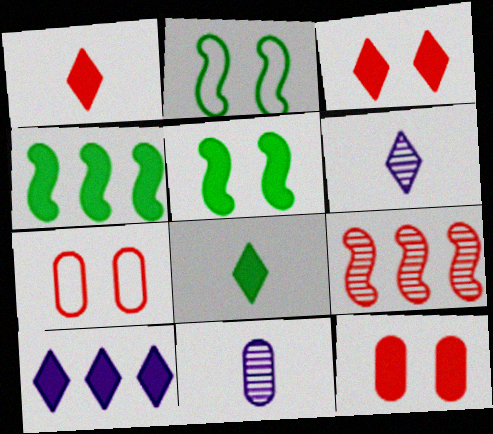[[1, 7, 9], 
[3, 8, 10], 
[4, 6, 7]]